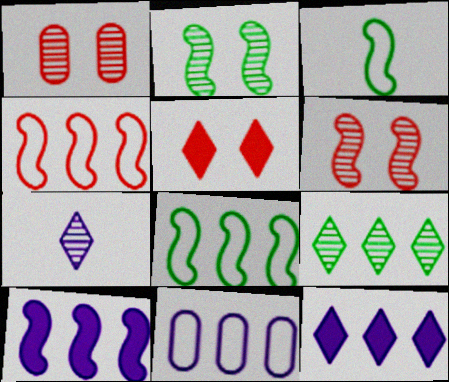[[1, 3, 12], 
[3, 6, 10]]